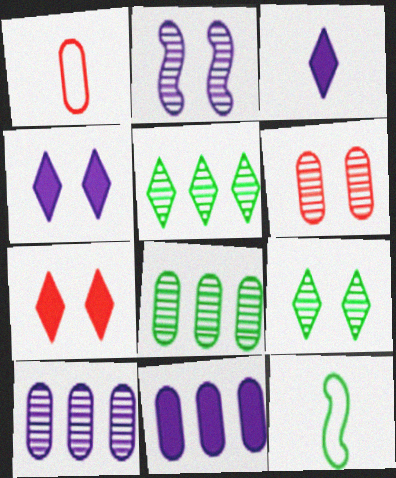[[2, 6, 9], 
[7, 10, 12]]